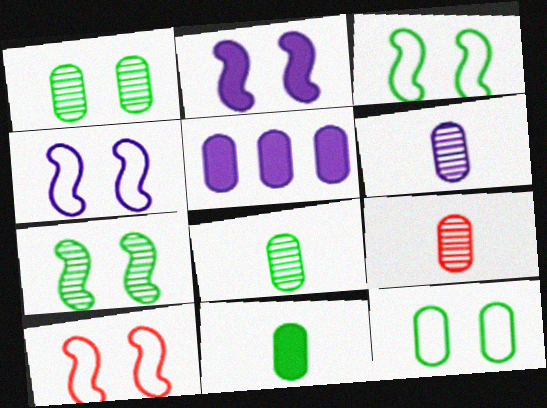[[2, 7, 10], 
[3, 4, 10], 
[5, 9, 12], 
[6, 8, 9]]